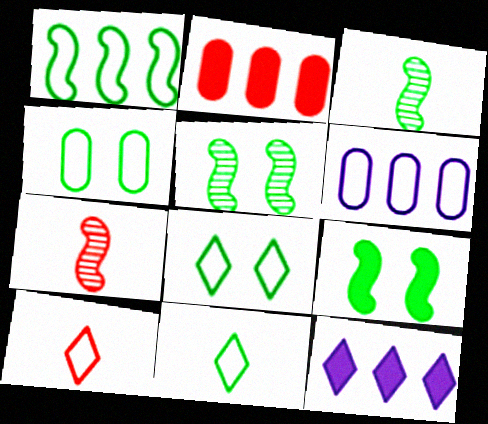[[1, 3, 9], 
[1, 4, 11], 
[4, 7, 12]]